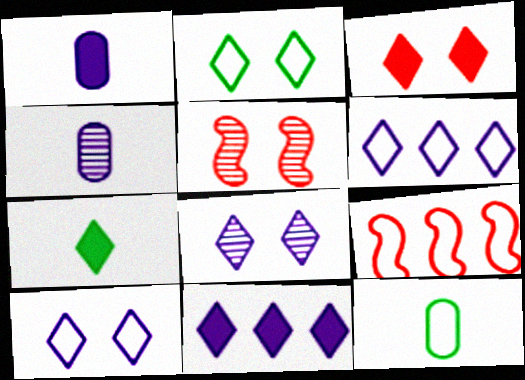[[2, 3, 8], 
[3, 7, 11], 
[5, 11, 12], 
[9, 10, 12]]